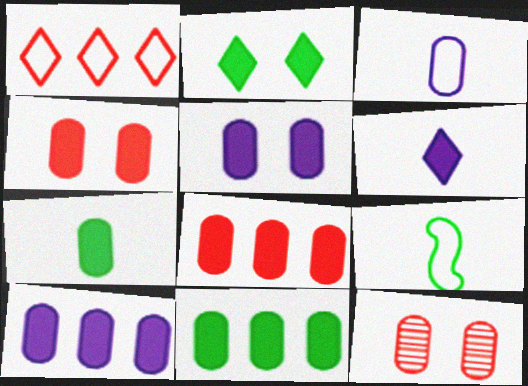[[3, 11, 12], 
[4, 7, 10], 
[5, 7, 8], 
[8, 10, 11]]